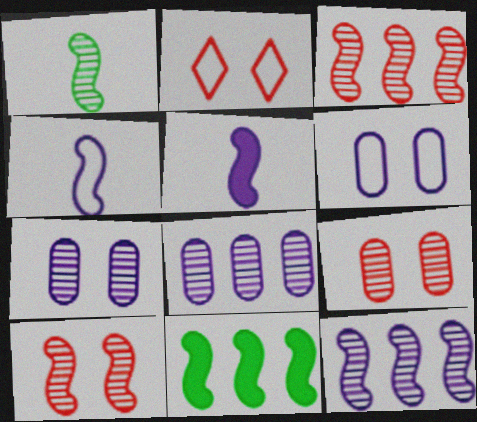[[1, 10, 12], 
[4, 10, 11]]